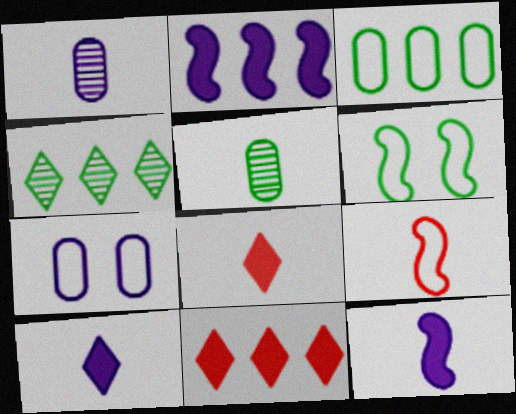[[1, 6, 11], 
[5, 9, 10]]